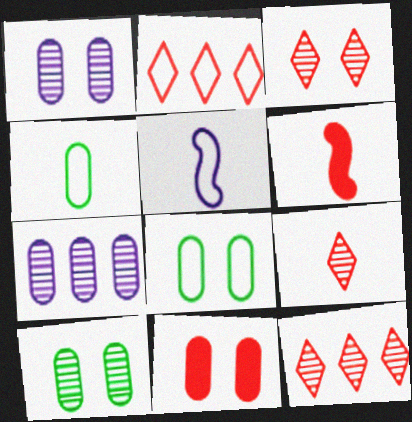[[1, 8, 11], 
[2, 5, 8], 
[3, 9, 12], 
[4, 7, 11]]